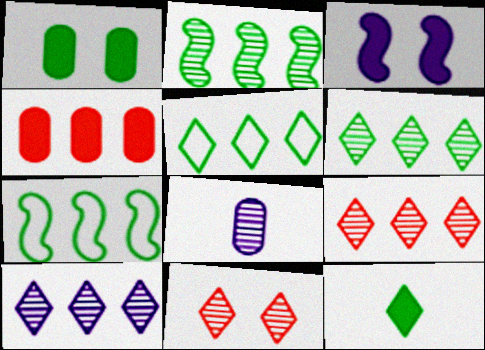[[2, 8, 11], 
[3, 4, 12], 
[4, 7, 10], 
[6, 9, 10]]